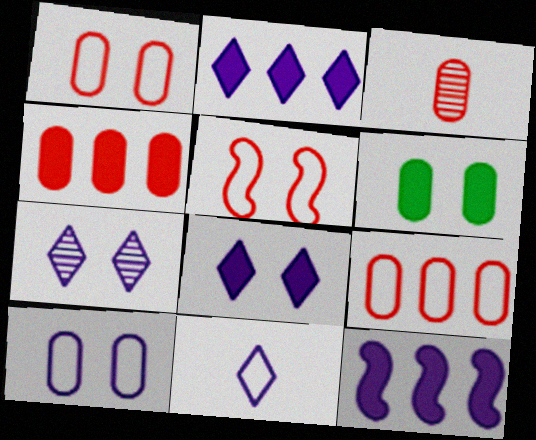[[1, 3, 4], 
[2, 7, 11], 
[5, 6, 7]]